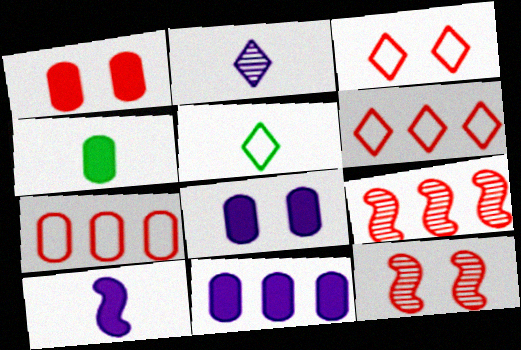[[1, 3, 12], 
[1, 4, 11], 
[5, 8, 9], 
[5, 11, 12]]